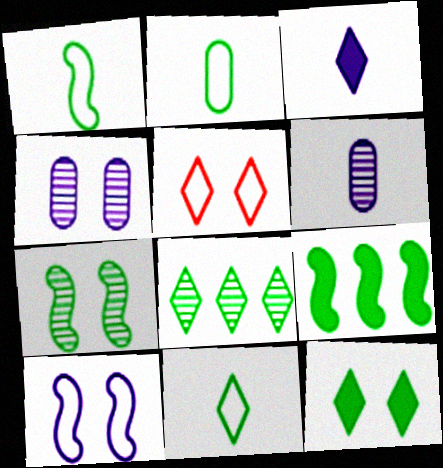[[1, 2, 11], 
[1, 7, 9], 
[3, 5, 8], 
[5, 6, 9], 
[8, 11, 12]]